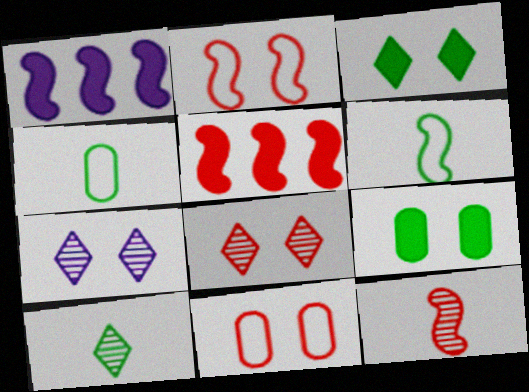[[1, 4, 8], 
[1, 10, 11], 
[2, 5, 12], 
[2, 7, 9], 
[4, 5, 7]]